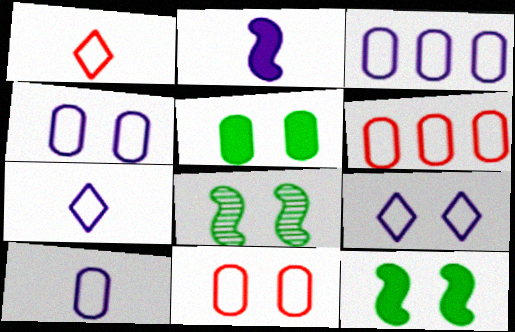[[3, 4, 10]]